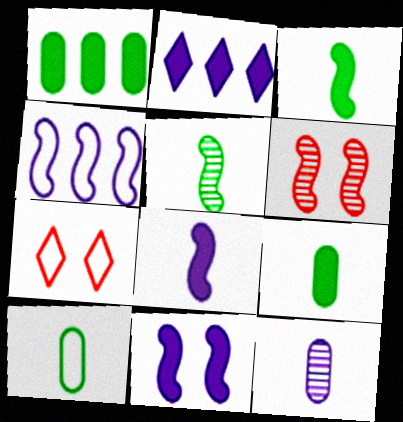[[2, 6, 10], 
[3, 4, 6], 
[4, 7, 10]]